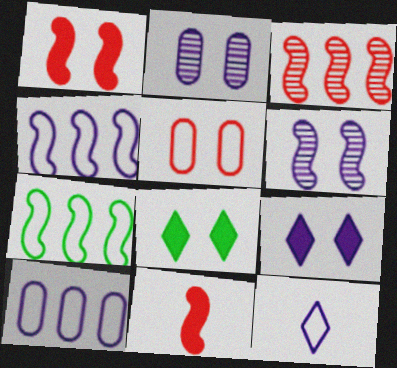[[5, 6, 8], 
[5, 7, 12], 
[6, 7, 11]]